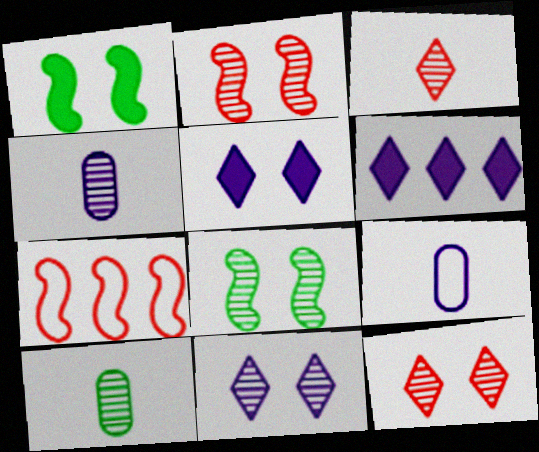[[5, 7, 10]]